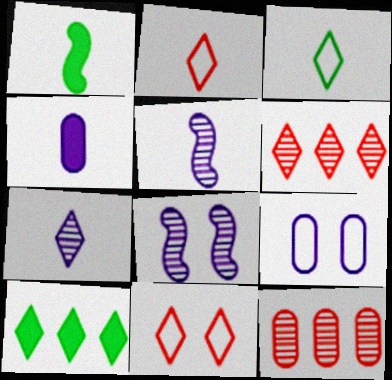[[1, 6, 9], 
[7, 10, 11]]